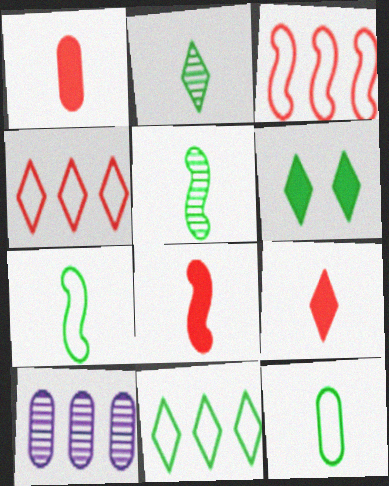[[1, 8, 9], 
[2, 6, 11]]